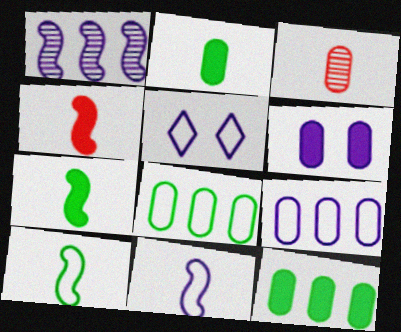[[3, 6, 8], 
[5, 9, 11]]